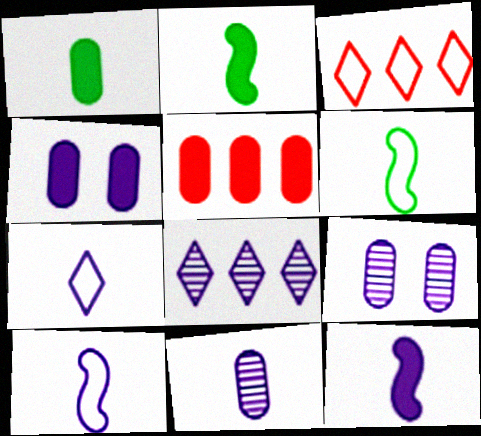[[1, 4, 5], 
[2, 3, 9], 
[4, 8, 10], 
[7, 11, 12]]